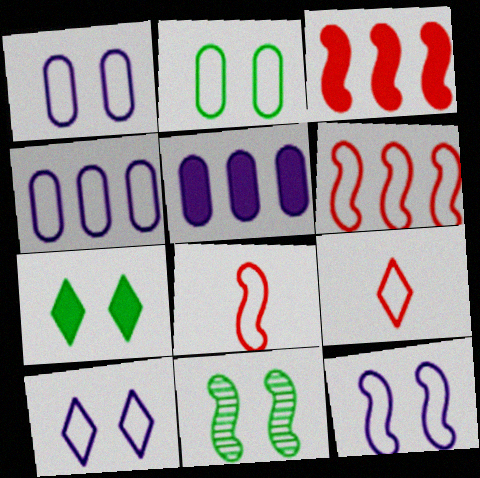[[1, 10, 12], 
[2, 7, 11], 
[5, 9, 11]]